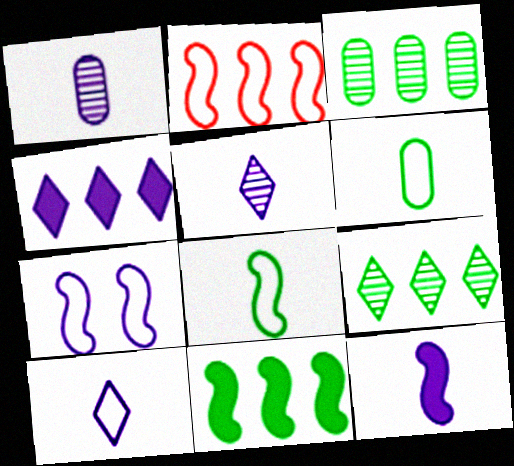[[1, 4, 7], 
[1, 10, 12], 
[2, 3, 4], 
[2, 7, 8]]